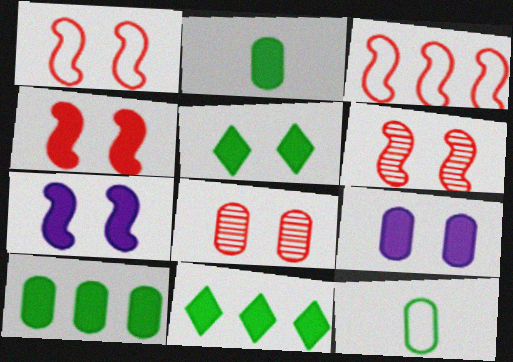[[1, 4, 6], 
[4, 5, 9]]